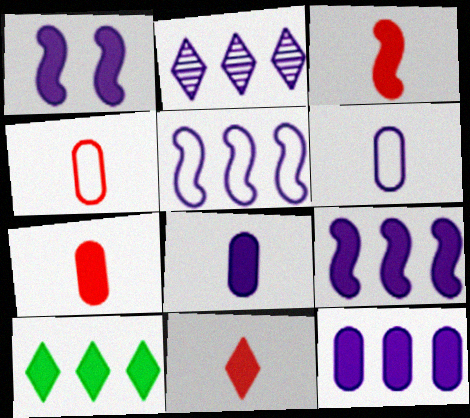[[1, 2, 6], 
[1, 7, 10], 
[2, 5, 12], 
[3, 7, 11]]